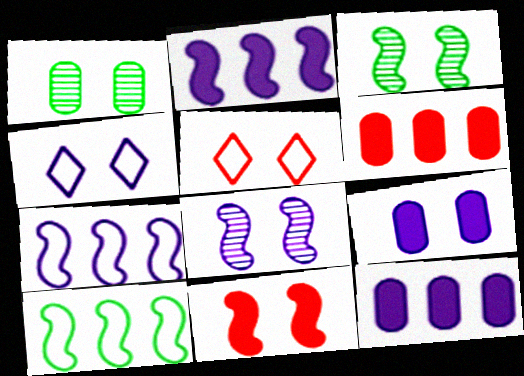[[1, 4, 11], 
[3, 5, 9], 
[4, 8, 9]]